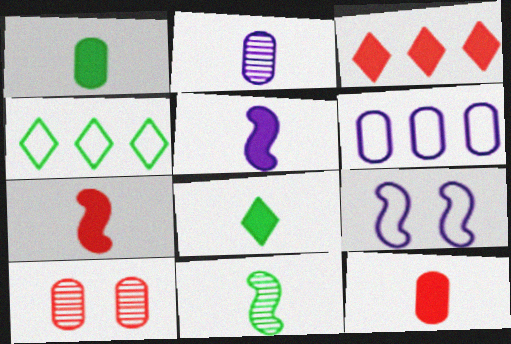[[1, 6, 10], 
[4, 5, 10], 
[5, 8, 12]]